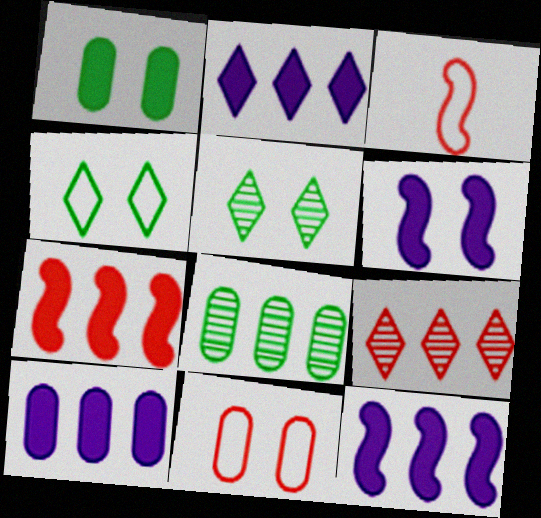[[2, 10, 12], 
[3, 5, 10], 
[5, 6, 11]]